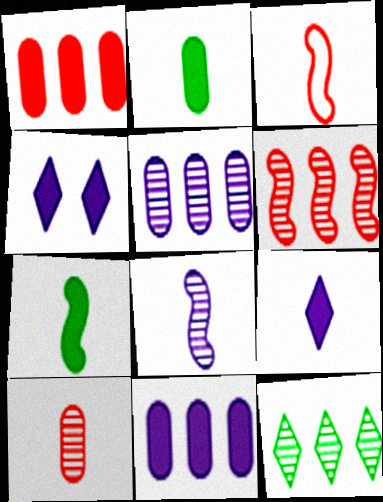[[1, 4, 7], 
[3, 7, 8], 
[5, 6, 12]]